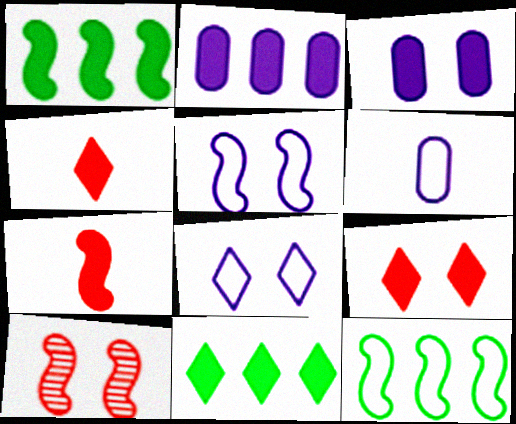[[1, 3, 4], 
[3, 7, 11], 
[6, 10, 11]]